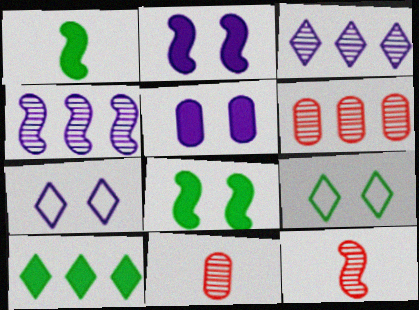[[1, 6, 7]]